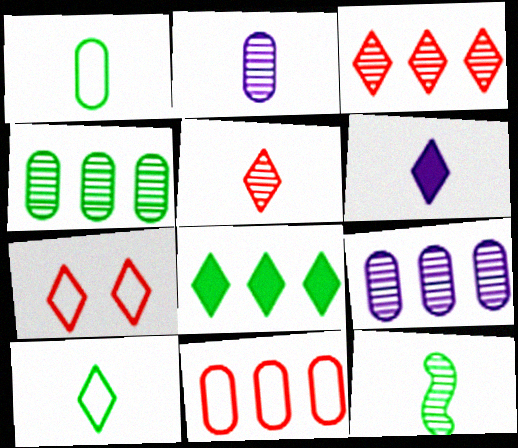[[2, 5, 12], 
[5, 6, 10]]